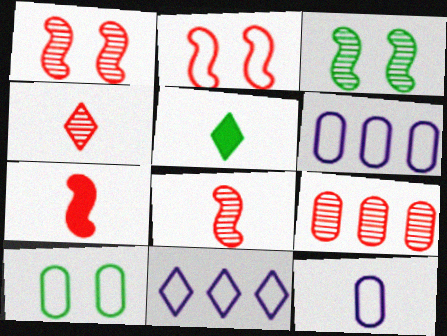[[1, 4, 9], 
[1, 5, 6], 
[5, 8, 12]]